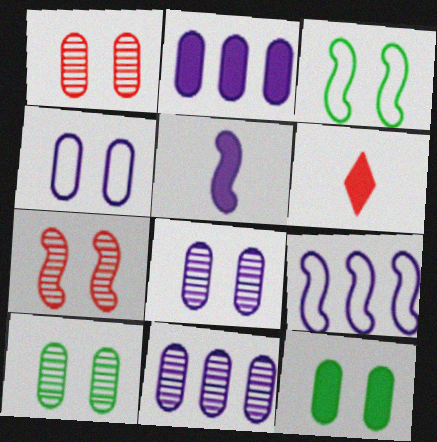[[1, 4, 12], 
[1, 8, 10], 
[3, 6, 11], 
[6, 9, 10]]